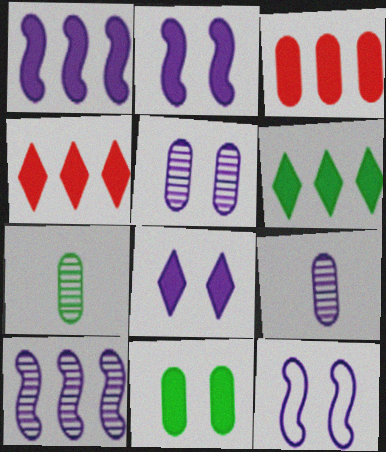[[1, 3, 6], 
[4, 7, 12], 
[5, 8, 12]]